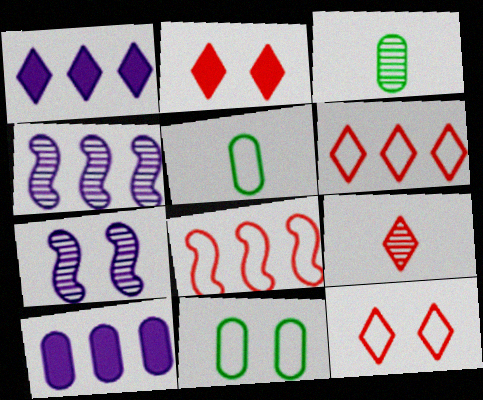[[2, 4, 5], 
[2, 6, 9], 
[2, 7, 11]]